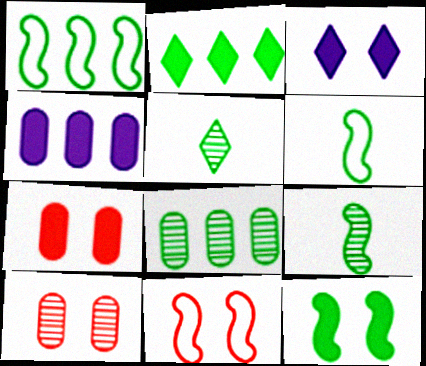[[1, 2, 8], 
[1, 9, 12], 
[3, 7, 12], 
[4, 5, 11]]